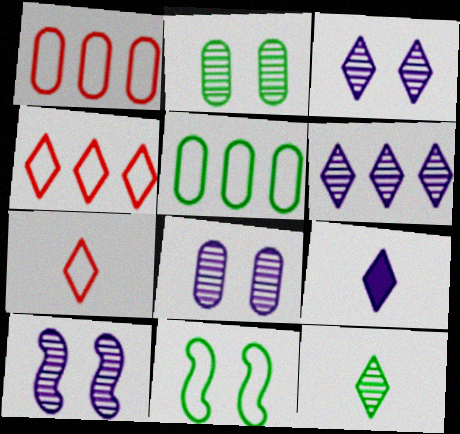[[3, 8, 10], 
[7, 9, 12]]